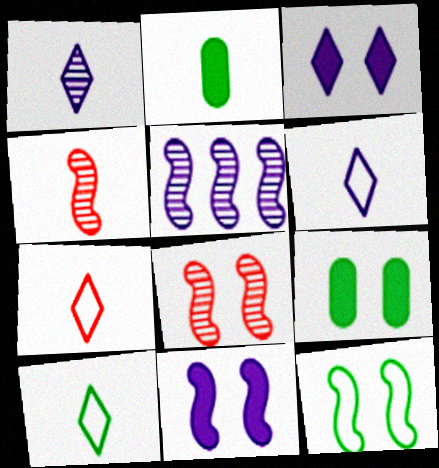[[2, 4, 6], 
[5, 7, 9], 
[6, 7, 10], 
[8, 11, 12]]